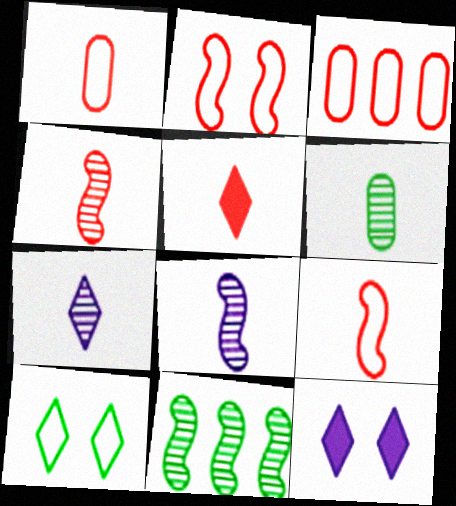[[1, 4, 5], 
[1, 11, 12], 
[4, 6, 7]]